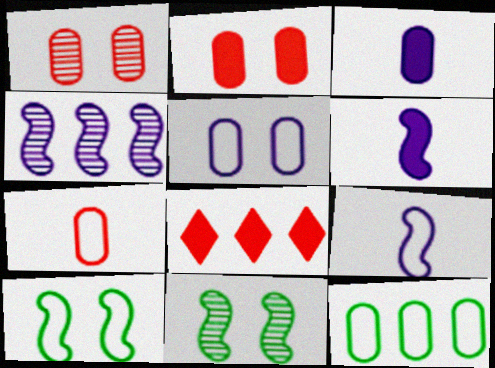[[1, 3, 12], 
[4, 8, 12], 
[5, 7, 12]]